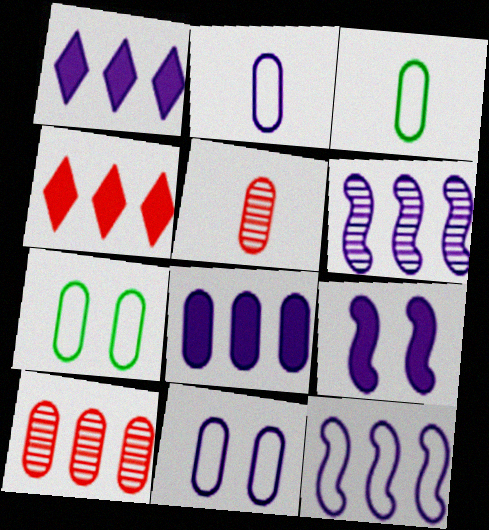[[5, 7, 8]]